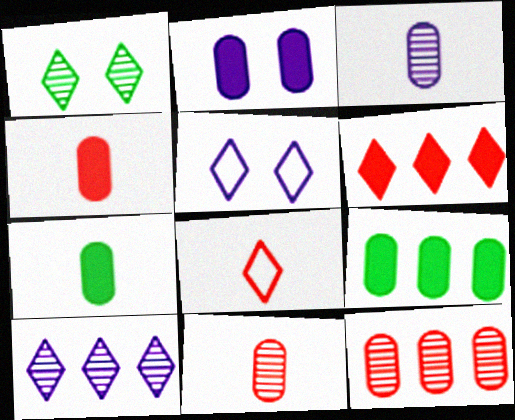[[2, 4, 9]]